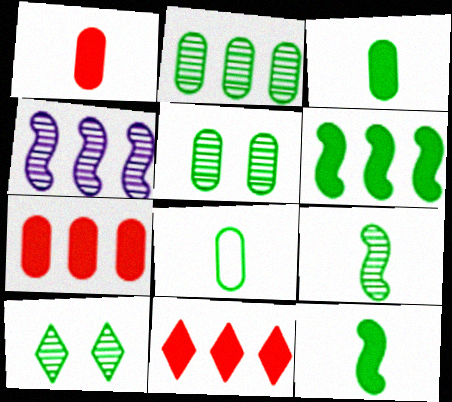[[2, 9, 10], 
[6, 8, 10]]